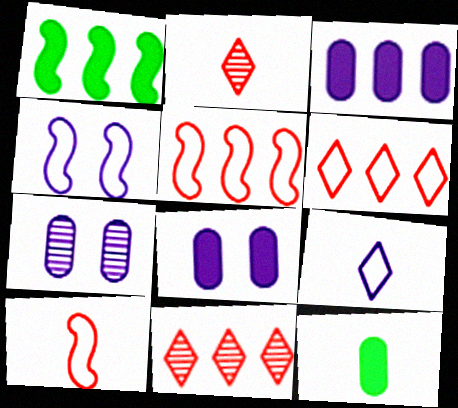[[4, 11, 12]]